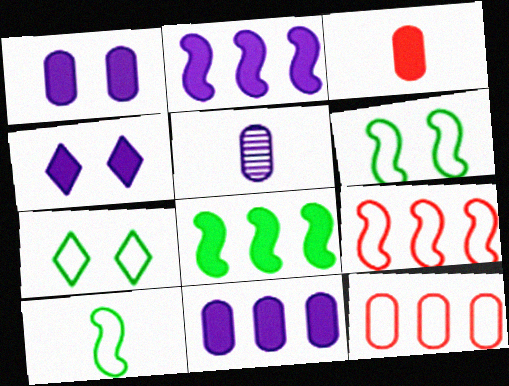[[3, 4, 8]]